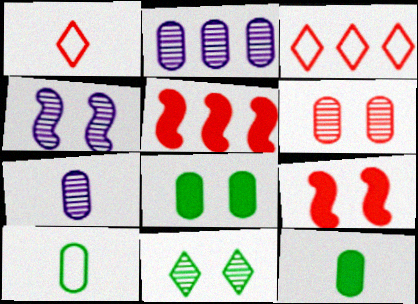[[1, 5, 6], 
[3, 4, 12], 
[4, 6, 11]]